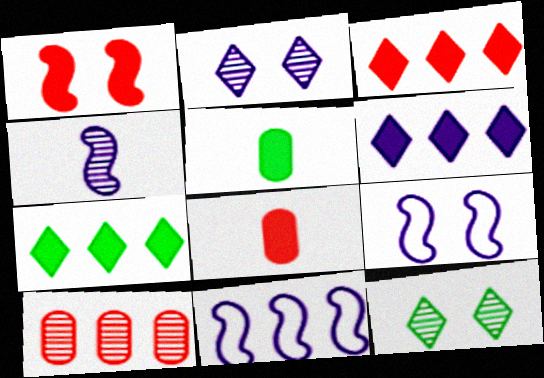[[1, 3, 8], 
[1, 5, 6], 
[3, 6, 7], 
[4, 10, 12], 
[7, 10, 11], 
[8, 11, 12]]